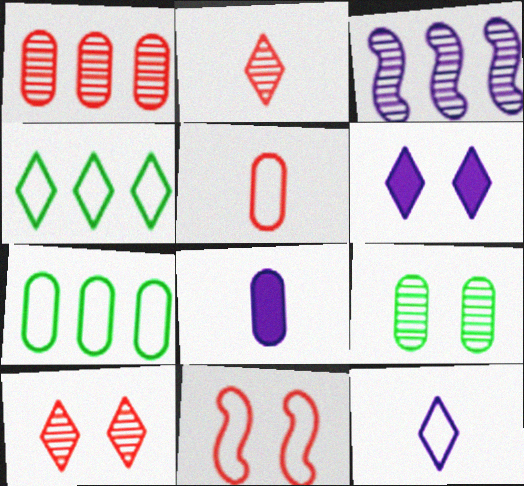[[2, 3, 9], 
[2, 4, 6], 
[6, 9, 11], 
[7, 11, 12]]